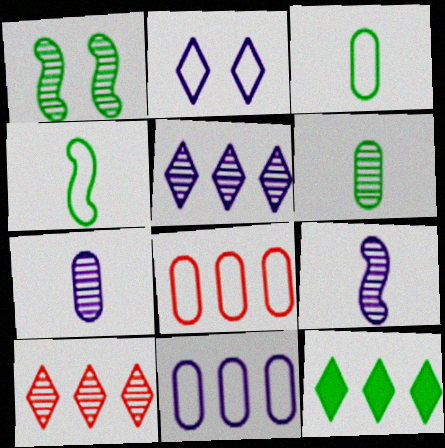[[1, 3, 12], 
[1, 7, 10], 
[2, 4, 8]]